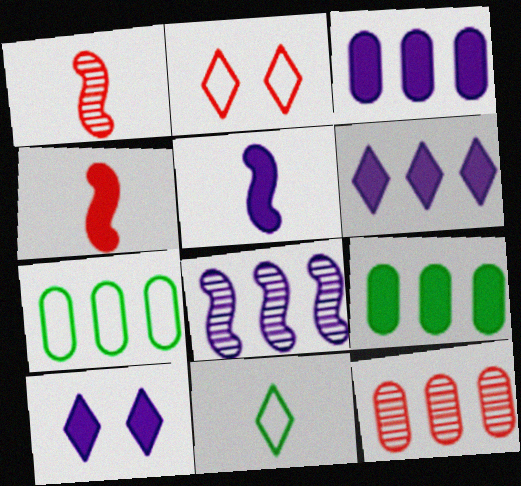[[1, 7, 10], 
[2, 4, 12], 
[3, 5, 10], 
[3, 7, 12], 
[4, 9, 10]]